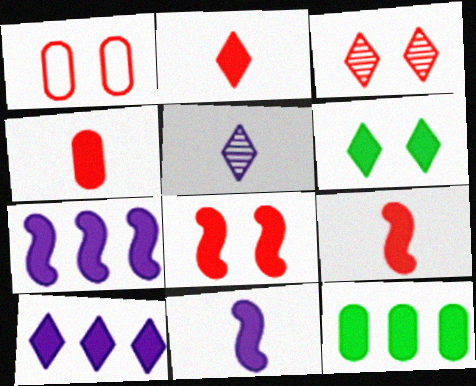[[1, 3, 8], 
[2, 4, 9], 
[2, 6, 10], 
[4, 6, 7]]